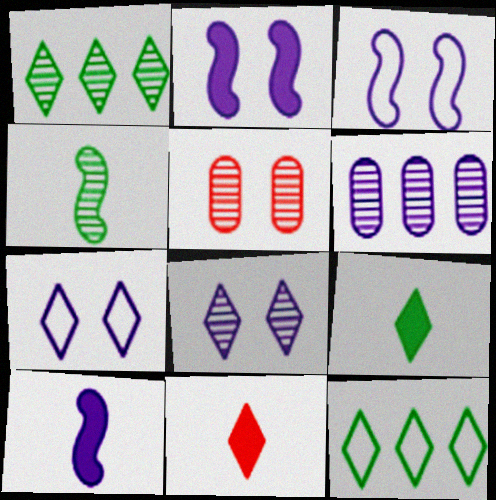[[1, 7, 11], 
[5, 10, 12], 
[6, 7, 10], 
[8, 11, 12]]